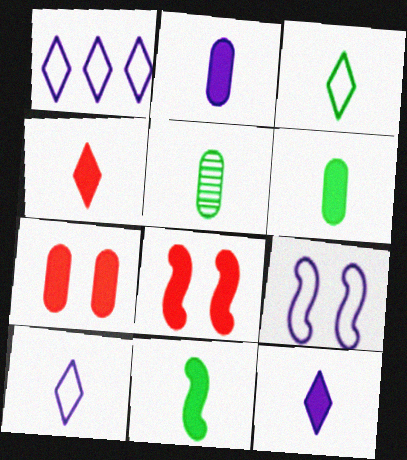[[1, 5, 8], 
[2, 4, 11], 
[3, 5, 11]]